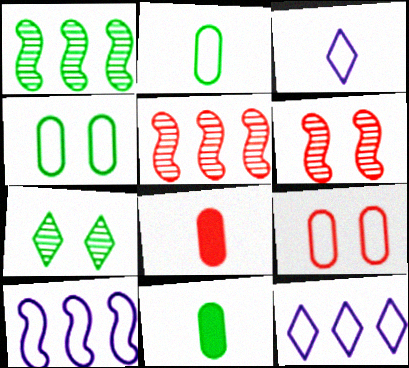[[6, 11, 12], 
[7, 8, 10]]